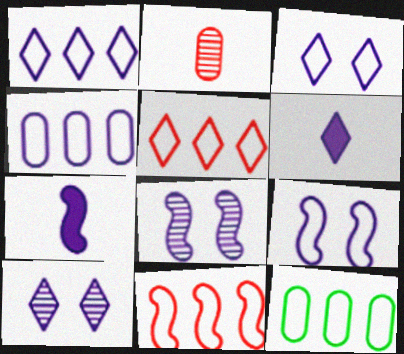[[1, 6, 10], 
[1, 11, 12], 
[4, 6, 8], 
[4, 7, 10]]